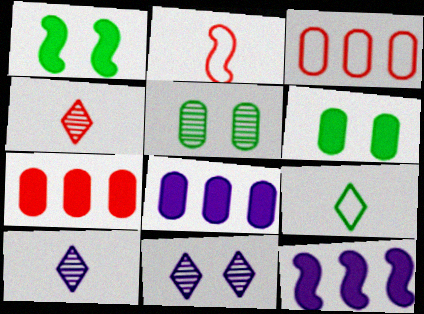[[1, 3, 10]]